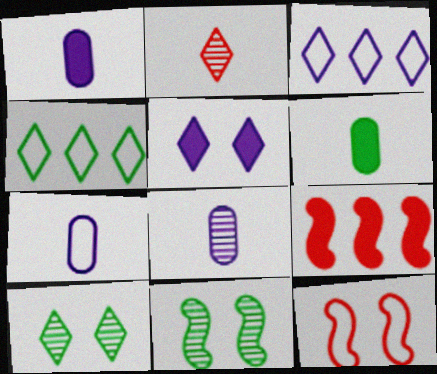[[1, 7, 8], 
[2, 4, 5], 
[4, 6, 11], 
[4, 7, 12], 
[5, 6, 9], 
[7, 9, 10]]